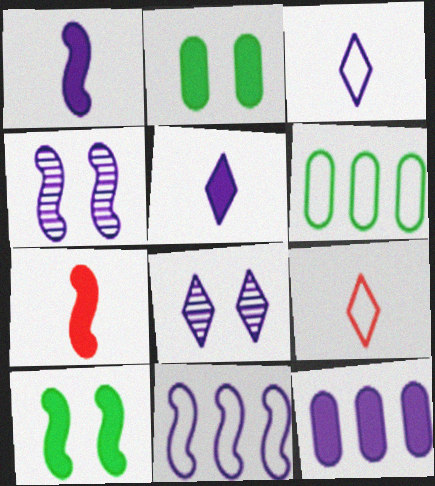[[1, 4, 11], 
[3, 4, 12], 
[6, 7, 8]]